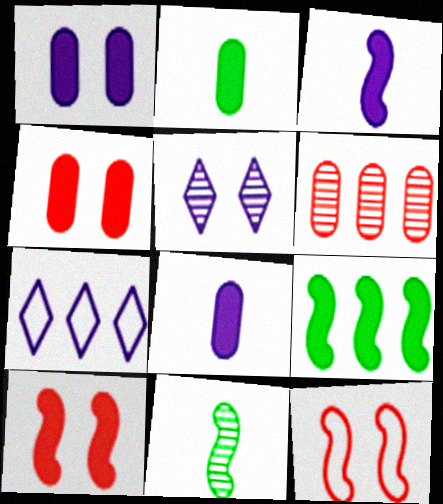[[3, 9, 10], 
[4, 7, 11], 
[5, 6, 11], 
[6, 7, 9]]